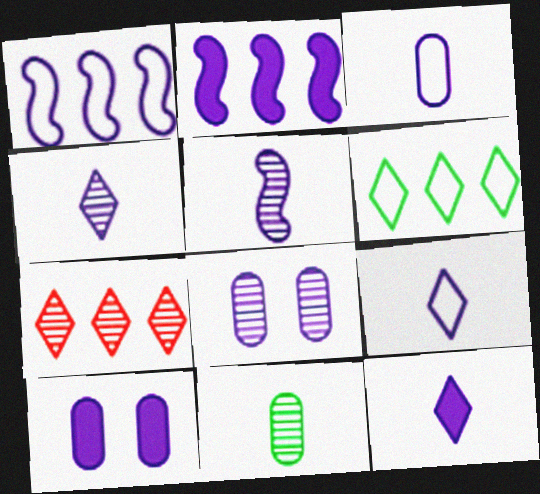[[1, 4, 10], 
[1, 8, 12], 
[2, 8, 9], 
[2, 10, 12], 
[3, 5, 12], 
[4, 9, 12]]